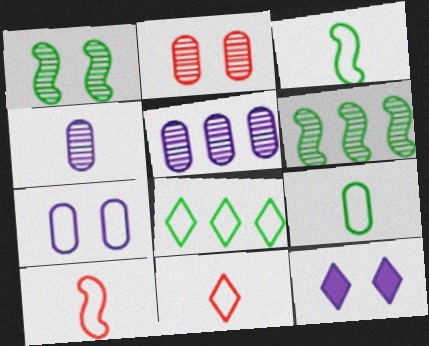[[7, 8, 10]]